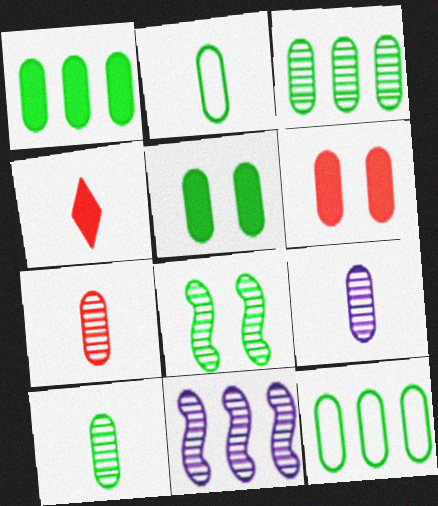[[1, 3, 12], 
[2, 3, 5], 
[5, 10, 12], 
[6, 9, 12], 
[7, 9, 10]]